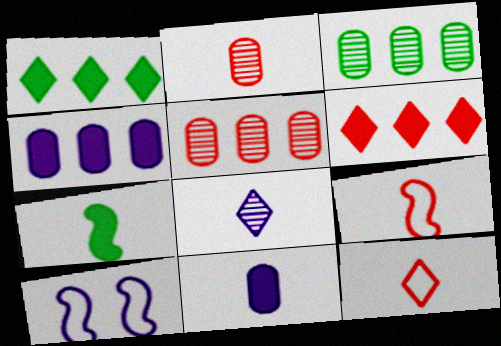[[1, 2, 10], 
[4, 8, 10]]